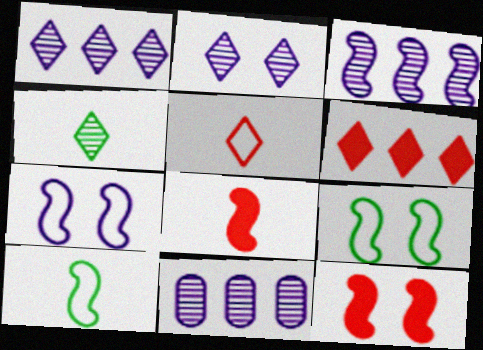[[1, 3, 11], 
[3, 8, 9], 
[3, 10, 12]]